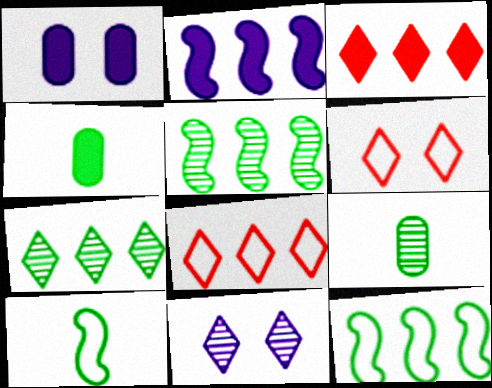[[2, 6, 9]]